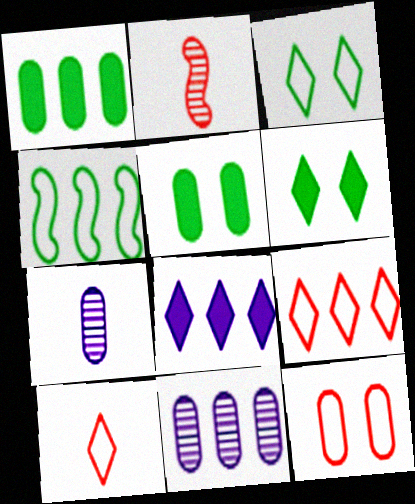[[1, 7, 12]]